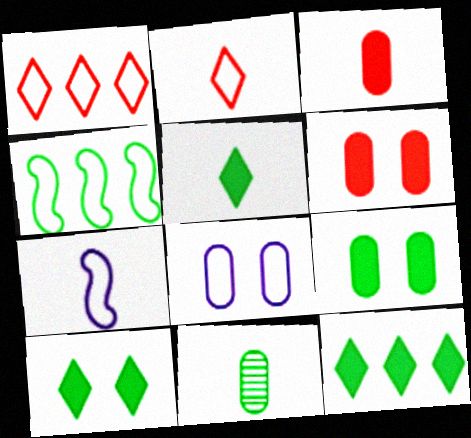[[2, 4, 8], 
[4, 10, 11], 
[5, 10, 12]]